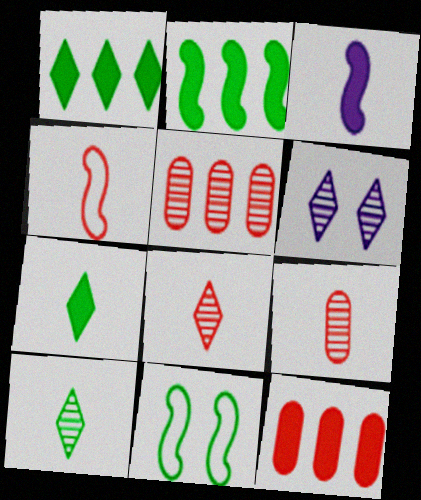[]